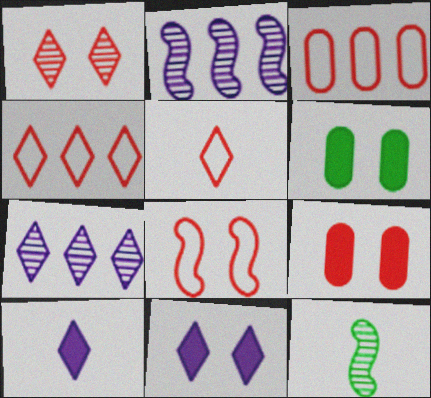[[1, 8, 9], 
[2, 5, 6], 
[3, 5, 8], 
[3, 11, 12]]